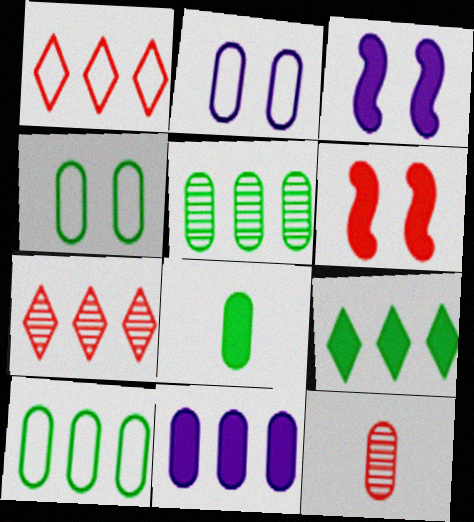[[1, 6, 12], 
[4, 5, 8], 
[4, 11, 12]]